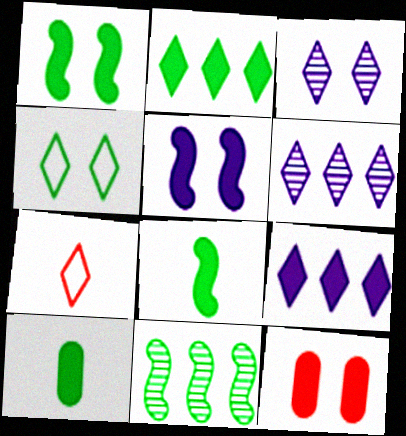[[1, 2, 10], 
[2, 3, 7], 
[4, 10, 11], 
[8, 9, 12]]